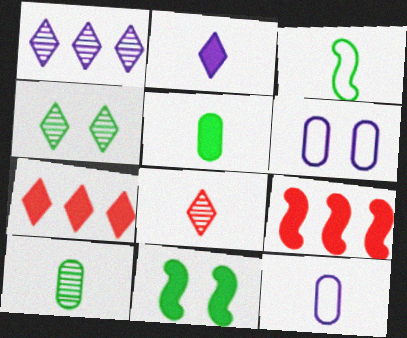[[1, 4, 8], 
[4, 9, 12]]